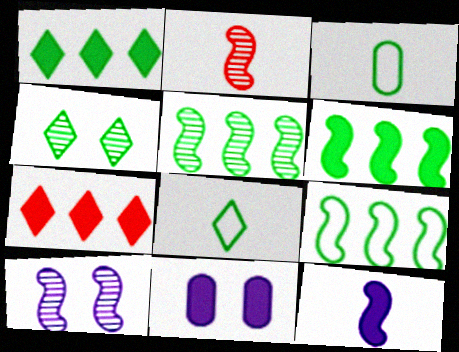[[1, 4, 8], 
[2, 5, 10], 
[3, 4, 6], 
[3, 7, 10], 
[5, 6, 9]]